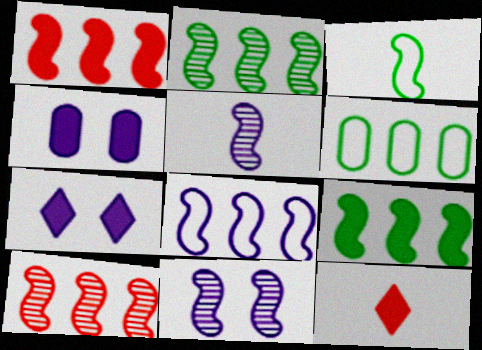[[1, 2, 8], 
[1, 3, 11], 
[4, 9, 12], 
[6, 11, 12], 
[8, 9, 10]]